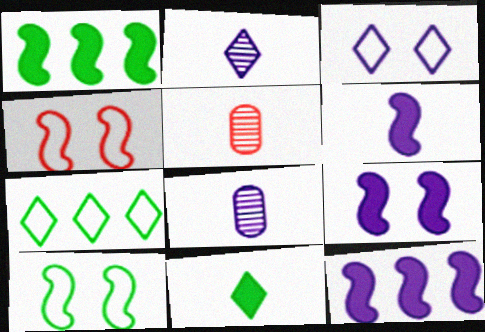[[1, 3, 5], 
[3, 8, 12], 
[5, 7, 9], 
[6, 9, 12]]